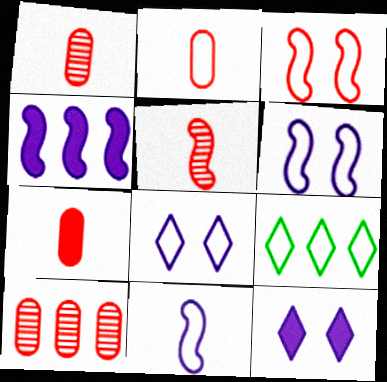[[1, 2, 7], 
[2, 6, 9], 
[4, 9, 10]]